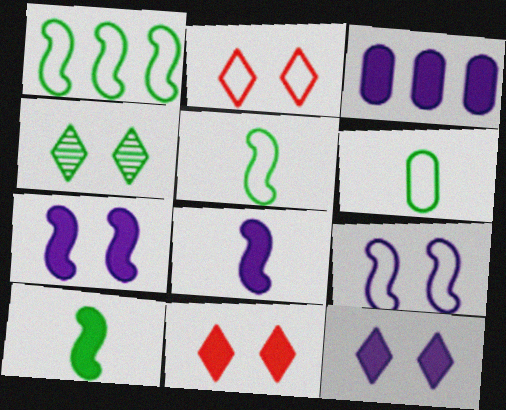[[2, 4, 12], 
[3, 8, 12], 
[3, 10, 11]]